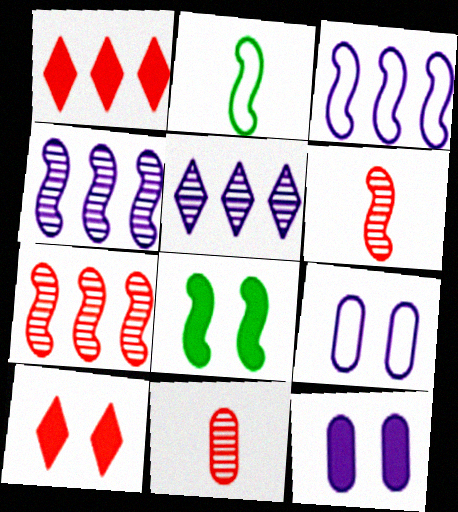[[3, 6, 8], 
[8, 10, 12]]